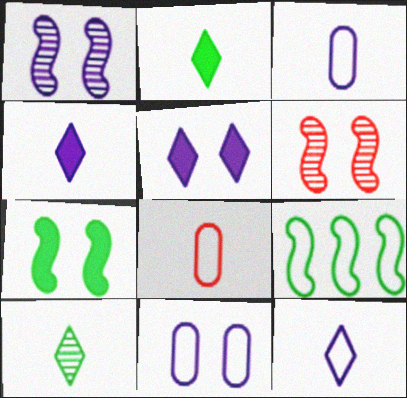[[1, 5, 11]]